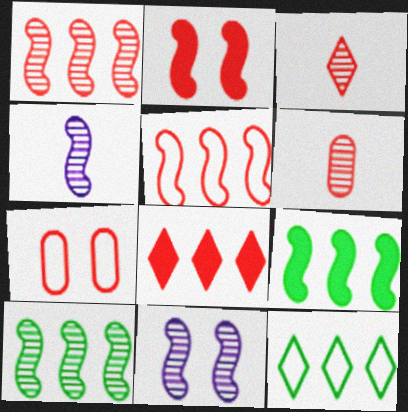[]